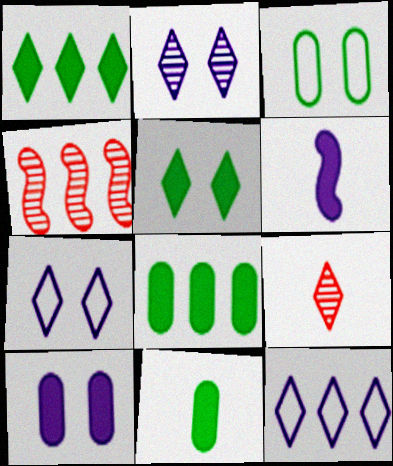[[1, 7, 9], 
[4, 7, 11], 
[4, 8, 12], 
[5, 9, 12]]